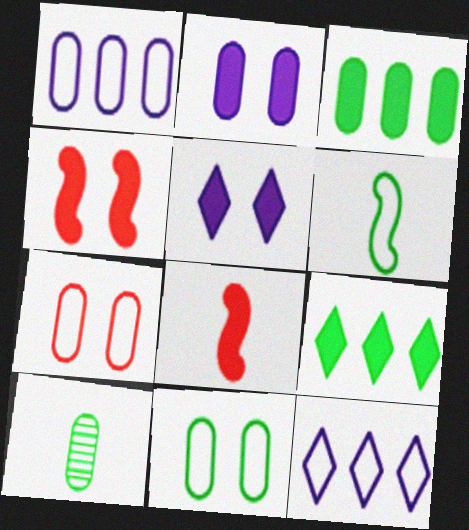[[2, 8, 9], 
[3, 5, 8], 
[3, 10, 11], 
[4, 10, 12], 
[6, 7, 12]]